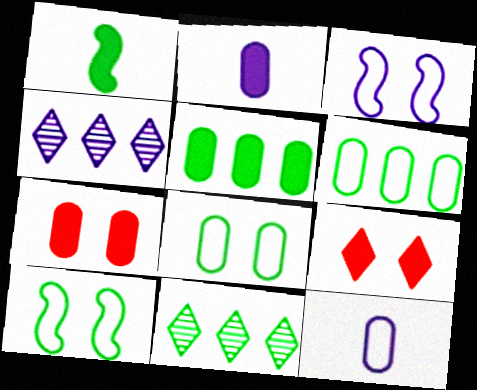[[1, 8, 11], 
[2, 3, 4], 
[2, 5, 7]]